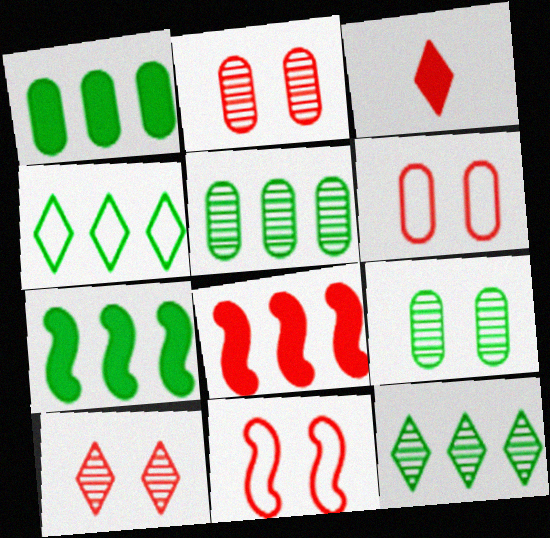[[4, 5, 7]]